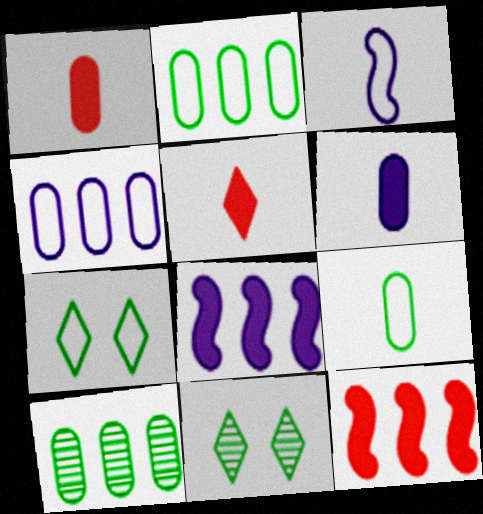[]